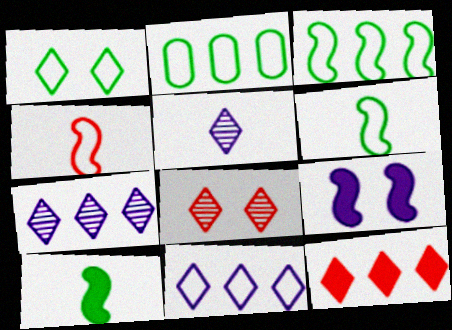[[1, 2, 6], 
[1, 5, 12]]